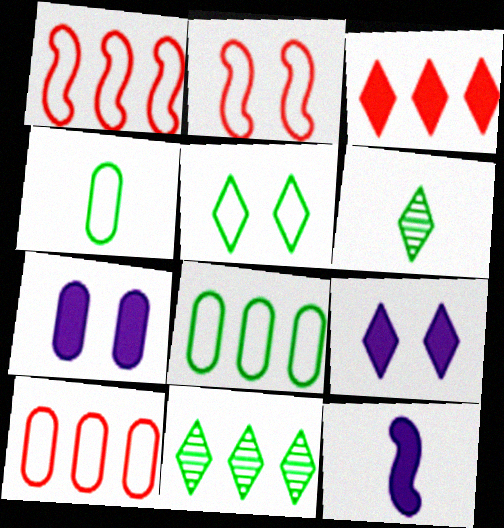[[1, 6, 7]]